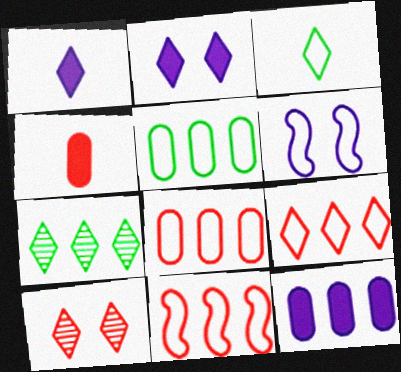[[3, 6, 8], 
[4, 6, 7], 
[4, 10, 11], 
[7, 11, 12], 
[8, 9, 11]]